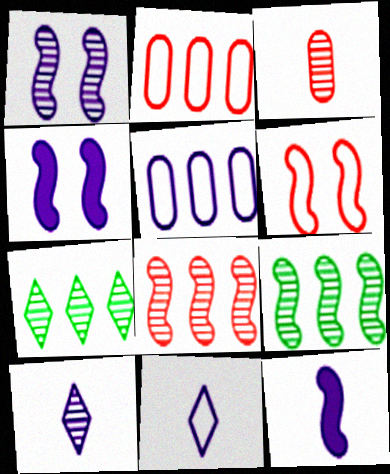[[1, 3, 7], 
[4, 5, 10], 
[6, 9, 12]]